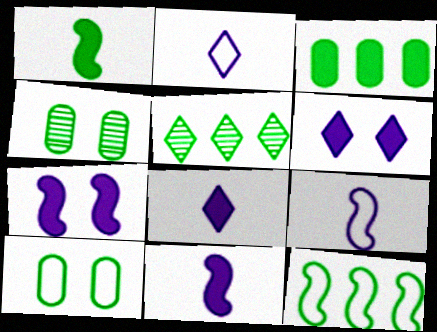[[1, 5, 10], 
[3, 5, 12]]